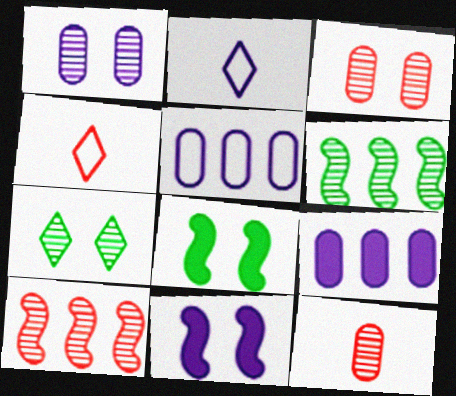[]